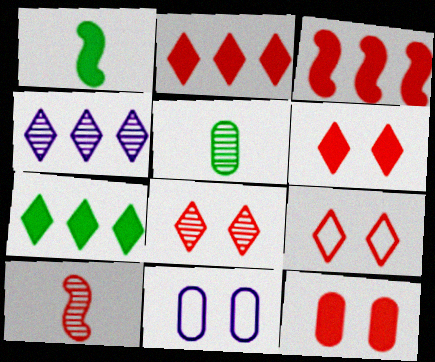[[6, 8, 9], 
[7, 10, 11]]